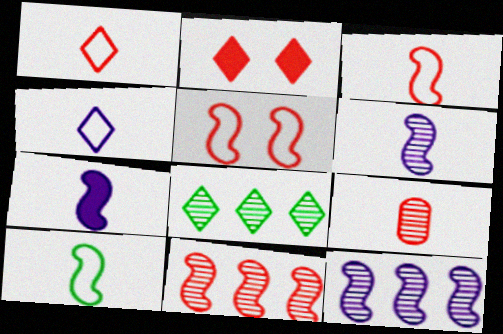[[2, 4, 8]]